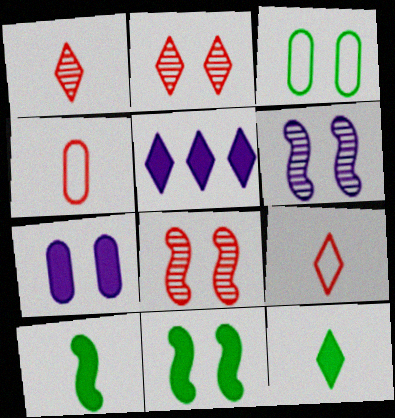[]